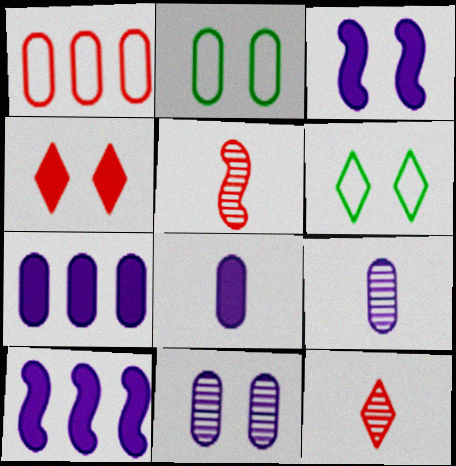[[1, 4, 5], 
[2, 10, 12], 
[5, 6, 7]]